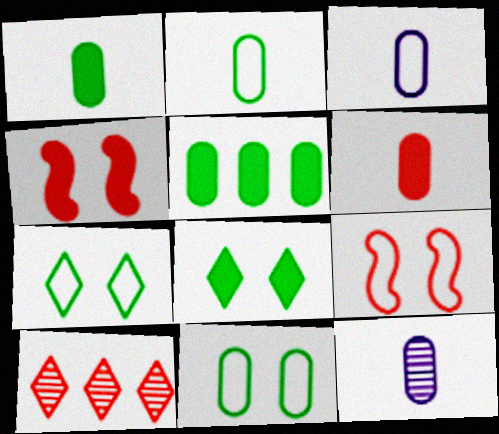[[2, 6, 12], 
[6, 9, 10]]